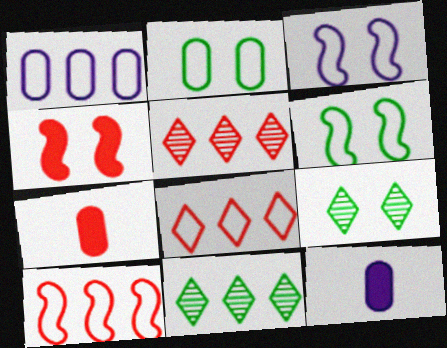[[3, 7, 11], 
[5, 6, 12], 
[9, 10, 12]]